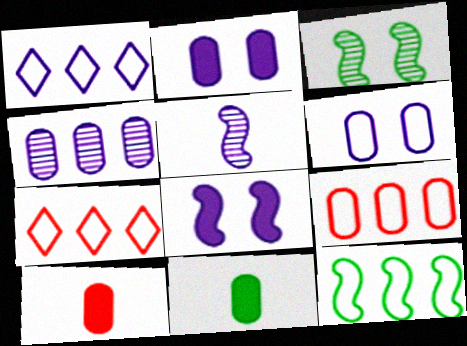[[1, 2, 5], 
[1, 3, 10], 
[1, 9, 12]]